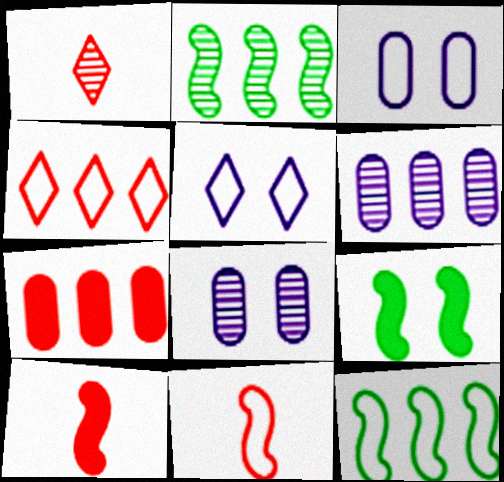[[1, 2, 8]]